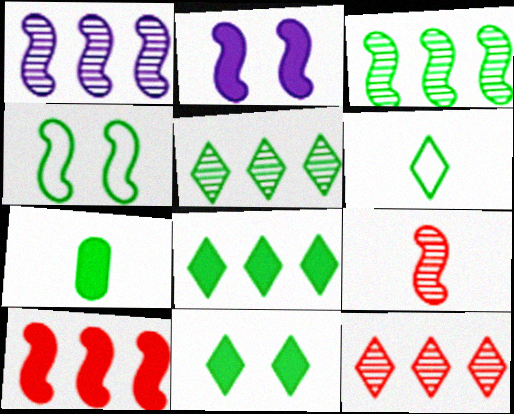[[4, 5, 7], 
[5, 6, 11]]